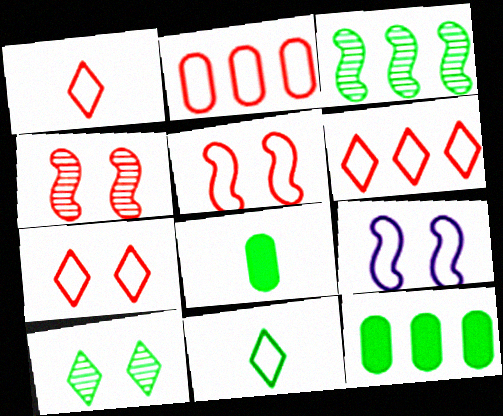[[1, 2, 5], 
[1, 6, 7], 
[2, 9, 11]]